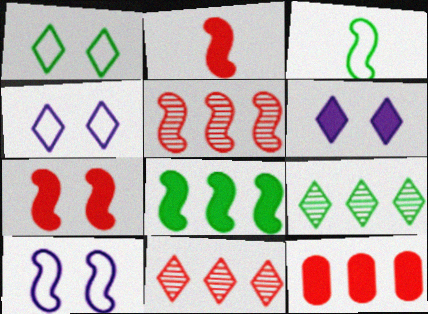[]